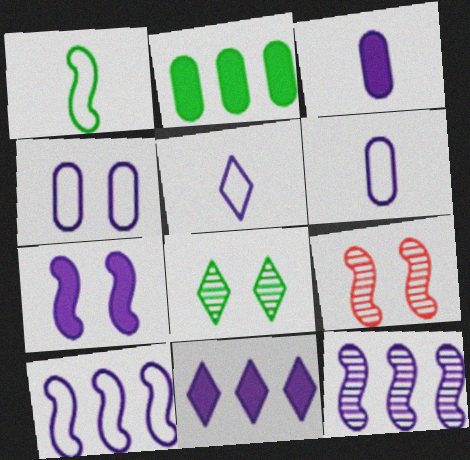[[1, 2, 8], 
[2, 5, 9], 
[3, 7, 11], 
[4, 5, 10]]